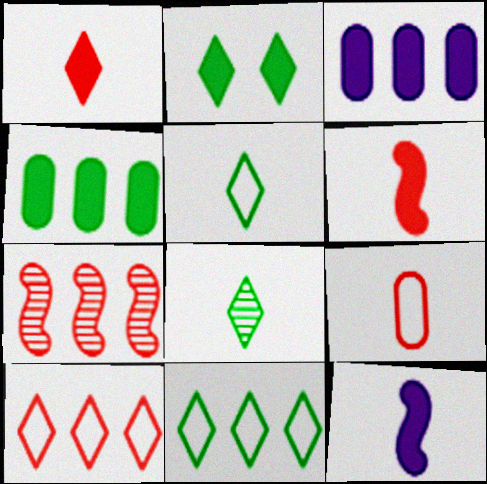[[2, 3, 6], 
[2, 8, 11], 
[3, 7, 11], 
[8, 9, 12]]